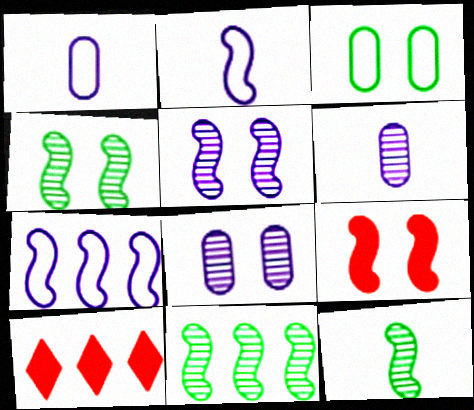[[1, 4, 10], 
[2, 9, 11], 
[4, 11, 12], 
[7, 9, 12]]